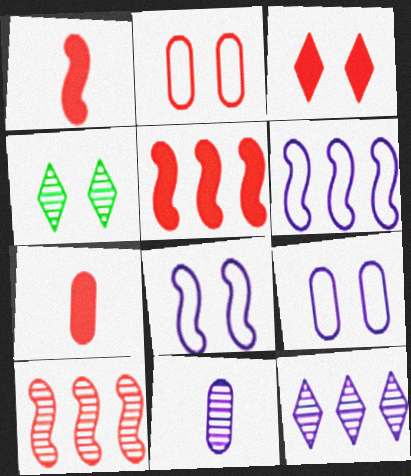[[3, 5, 7], 
[4, 6, 7], 
[4, 10, 11]]